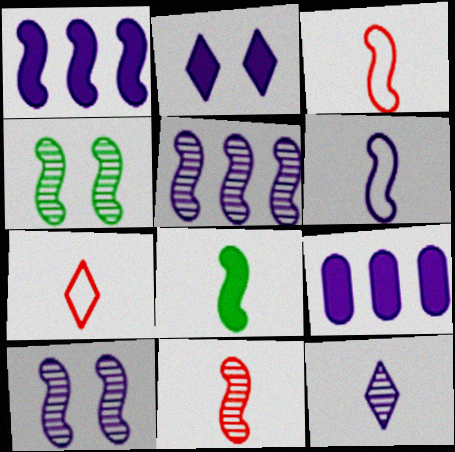[[1, 3, 4], 
[1, 6, 10], 
[4, 5, 11], 
[4, 7, 9], 
[6, 8, 11]]